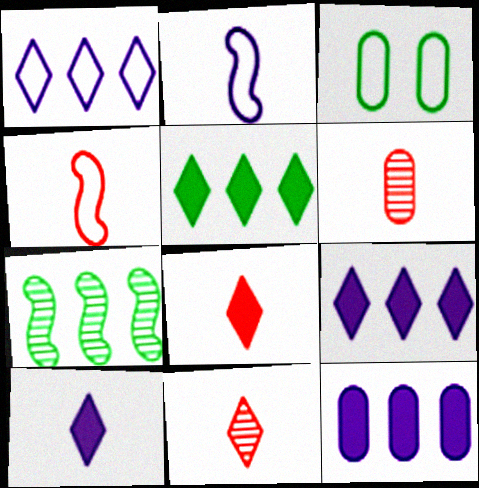[[1, 3, 4], 
[3, 6, 12], 
[4, 6, 8]]